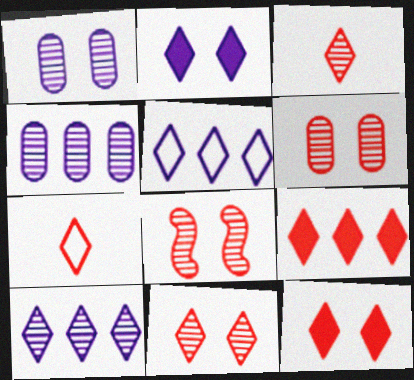[[6, 8, 11], 
[7, 9, 11]]